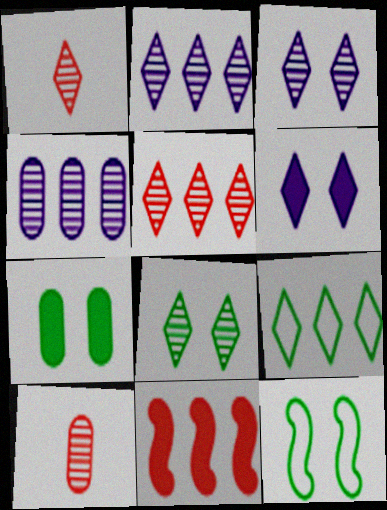[[1, 2, 8], 
[1, 6, 9], 
[4, 9, 11], 
[7, 8, 12]]